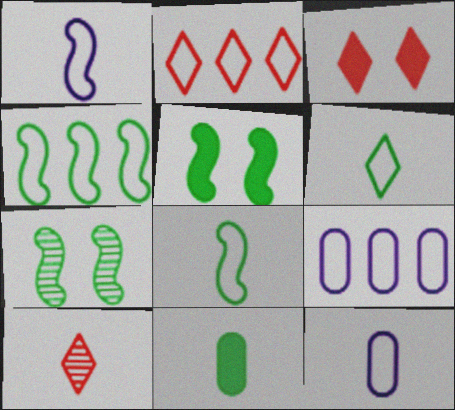[[1, 10, 11], 
[2, 3, 10], 
[2, 4, 9], 
[5, 9, 10]]